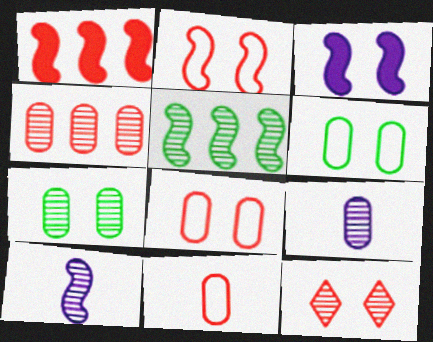[[1, 11, 12], 
[3, 6, 12], 
[4, 7, 9], 
[5, 9, 12]]